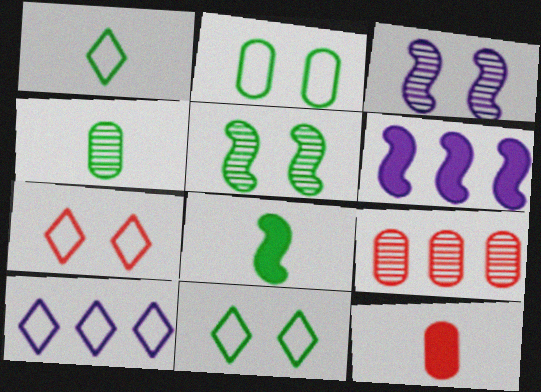[[1, 4, 8], 
[1, 7, 10], 
[4, 6, 7], 
[5, 10, 12]]